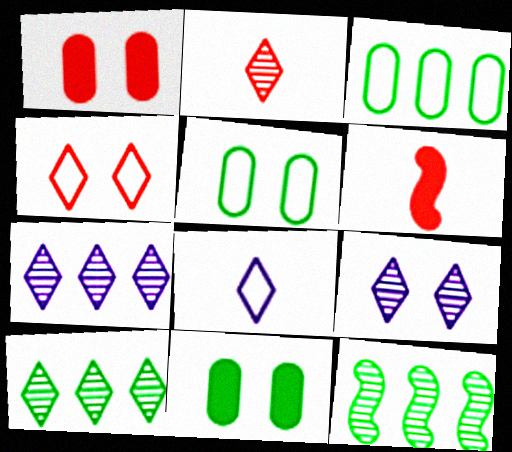[[1, 8, 12], 
[2, 9, 10], 
[3, 6, 9], 
[5, 6, 7]]